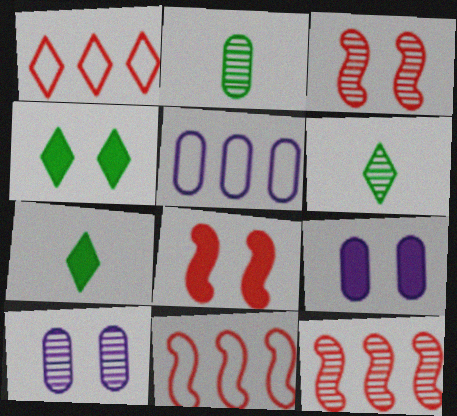[[3, 5, 7], 
[4, 8, 9], 
[5, 6, 8], 
[6, 9, 11], 
[6, 10, 12], 
[7, 10, 11]]